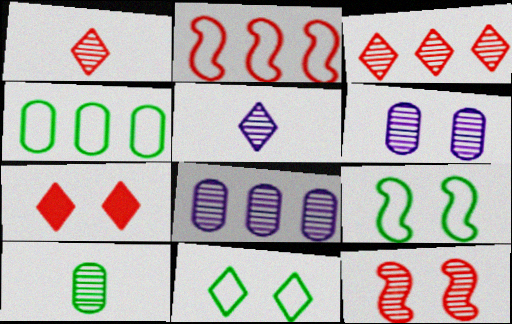[[6, 7, 9]]